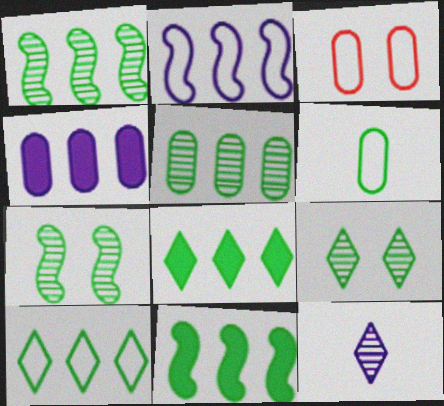[[3, 11, 12], 
[5, 10, 11], 
[6, 7, 8], 
[6, 9, 11]]